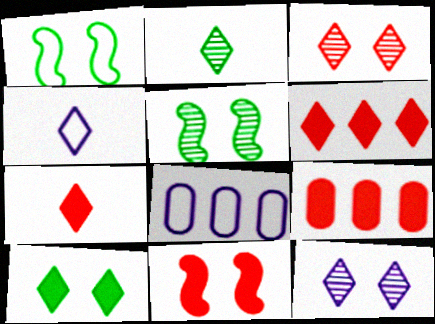[[2, 4, 7], 
[2, 8, 11], 
[4, 5, 9], 
[5, 7, 8], 
[7, 9, 11]]